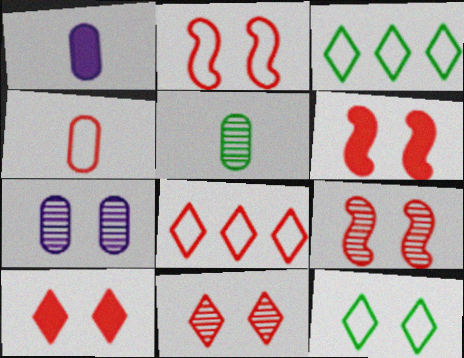[[1, 3, 9], 
[1, 4, 5], 
[2, 4, 8], 
[2, 6, 9], 
[6, 7, 12]]